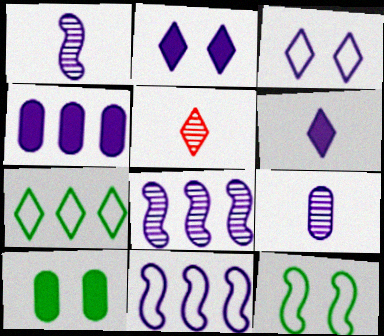[[1, 3, 4], 
[2, 5, 7], 
[2, 9, 11], 
[4, 5, 12], 
[5, 10, 11]]